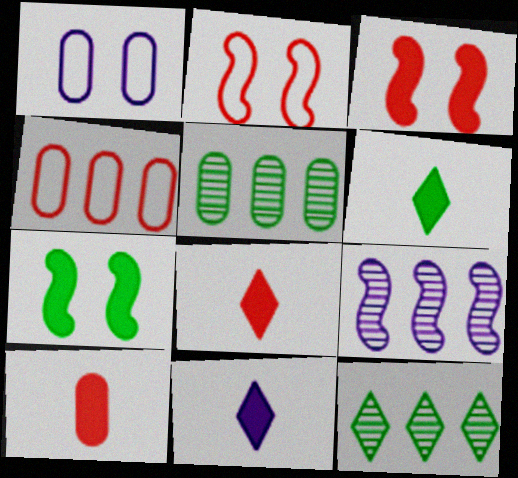[[1, 5, 10], 
[1, 9, 11], 
[2, 5, 11], 
[6, 8, 11]]